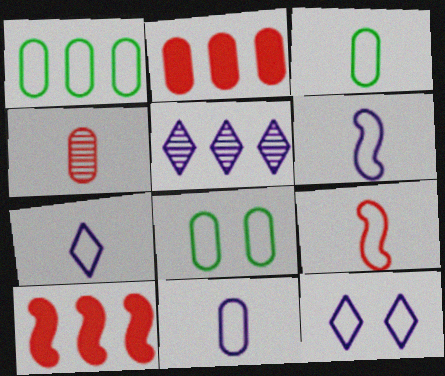[[1, 3, 8], 
[1, 5, 10], 
[1, 9, 12], 
[3, 7, 9], 
[6, 7, 11]]